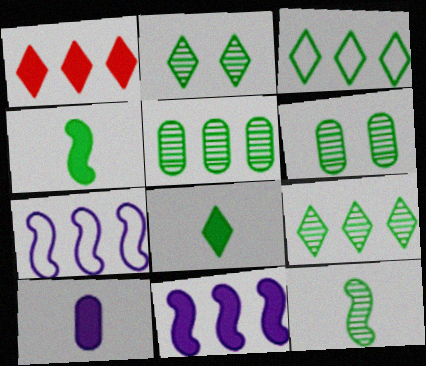[[1, 5, 7], 
[2, 3, 8], 
[2, 5, 12], 
[3, 4, 6], 
[6, 9, 12]]